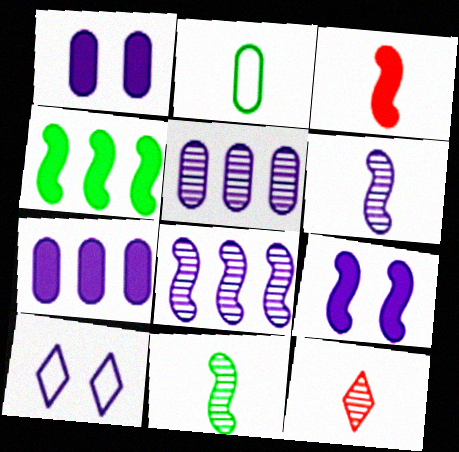[[3, 4, 9], 
[6, 7, 10]]